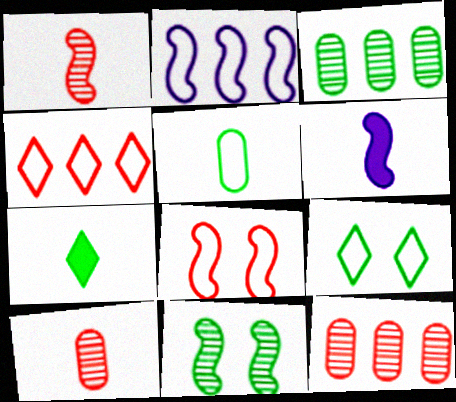[[6, 9, 12]]